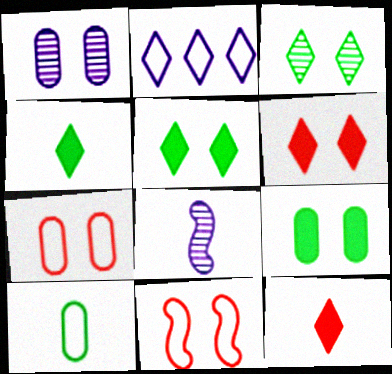[[1, 5, 11], 
[1, 7, 9], 
[2, 3, 12], 
[2, 10, 11], 
[8, 10, 12]]